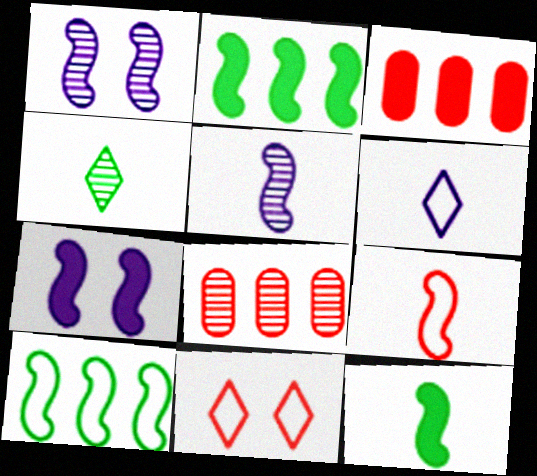[[1, 2, 9], 
[1, 4, 8], 
[5, 9, 12]]